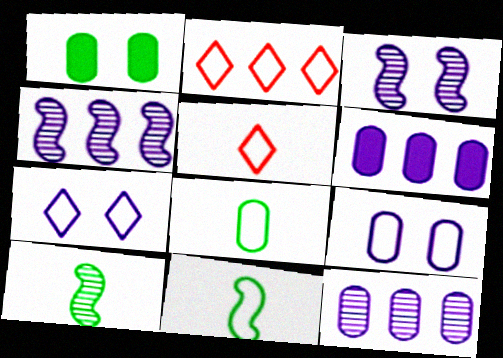[[1, 4, 5], 
[2, 9, 11]]